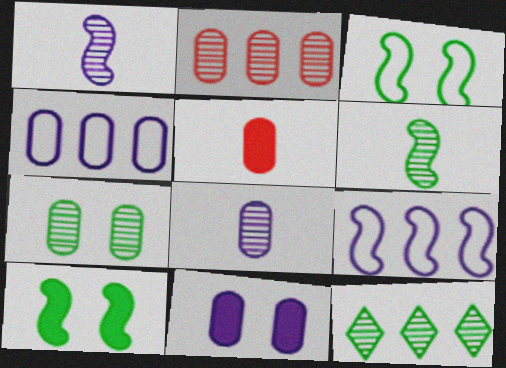[[2, 7, 8], 
[4, 5, 7], 
[4, 8, 11], 
[6, 7, 12]]